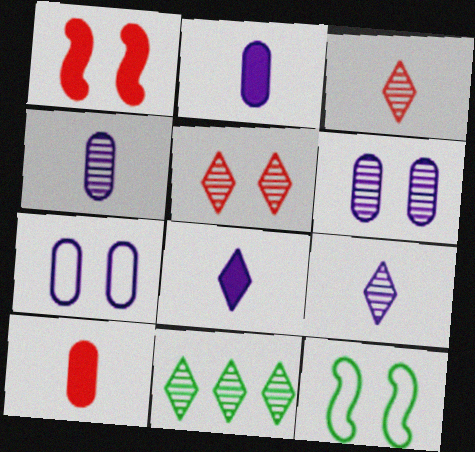[[5, 9, 11]]